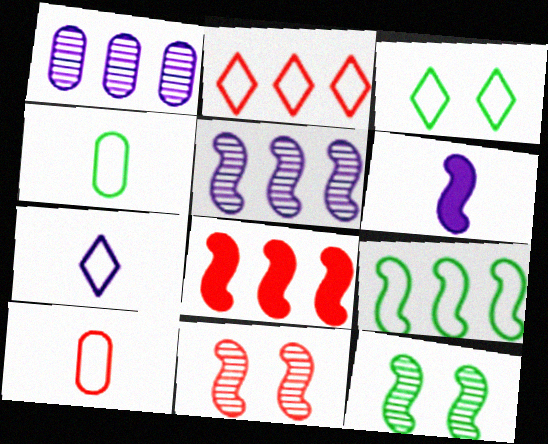[[2, 3, 7], 
[3, 4, 9], 
[5, 8, 9], 
[6, 9, 11]]